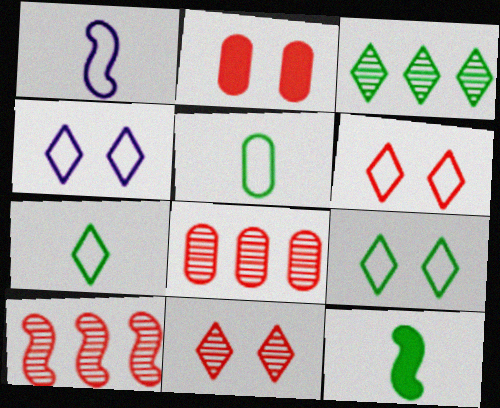[[1, 2, 3], 
[4, 6, 9], 
[4, 8, 12]]